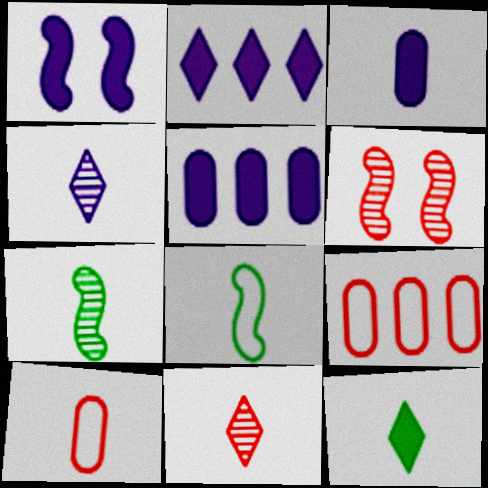[[1, 2, 3], 
[3, 8, 11]]